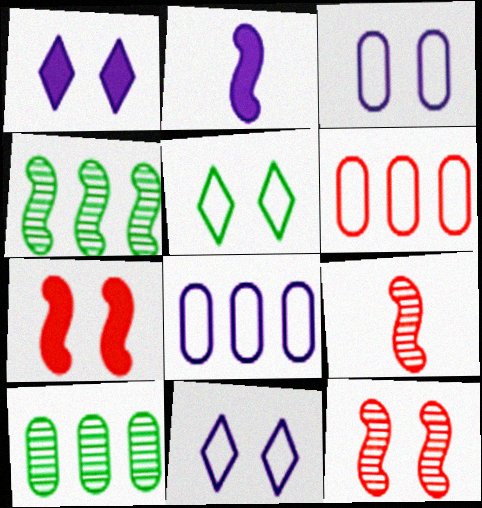[]